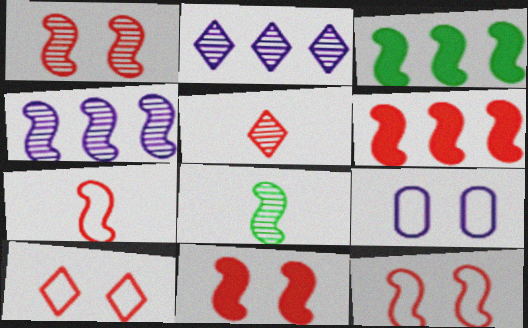[[1, 4, 8], 
[1, 6, 7], 
[1, 11, 12], 
[3, 5, 9]]